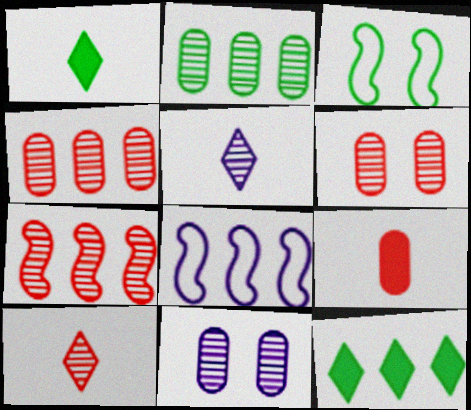[[1, 2, 3], 
[1, 6, 8], 
[4, 8, 12], 
[6, 7, 10]]